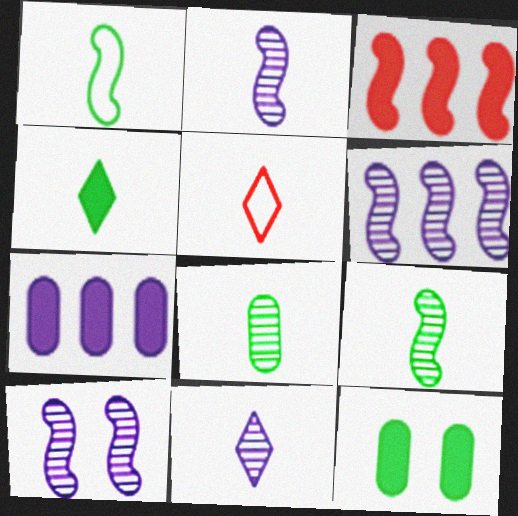[[1, 3, 10], 
[1, 4, 8], 
[2, 6, 10], 
[4, 5, 11], 
[5, 6, 12]]